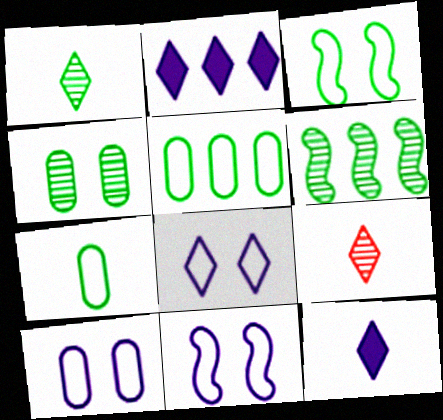[[1, 4, 6], 
[8, 10, 11]]